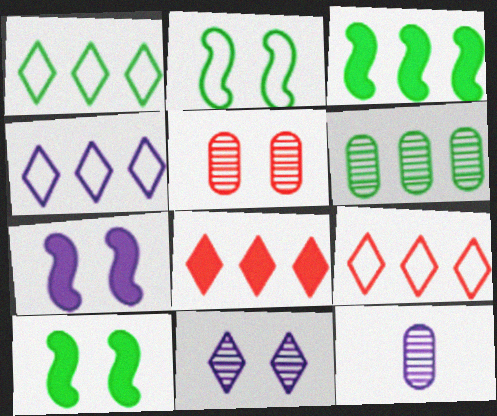[[1, 3, 6], 
[1, 4, 9], 
[2, 8, 12], 
[4, 7, 12], 
[5, 6, 12], 
[9, 10, 12]]